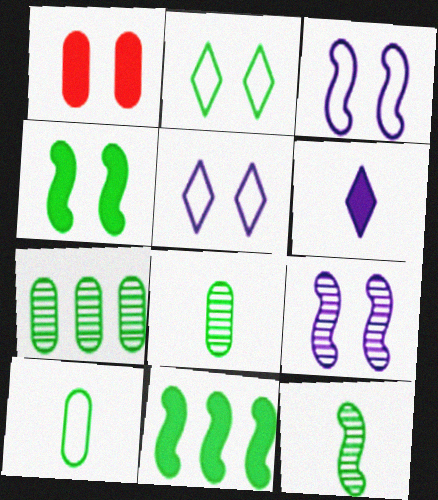[[1, 2, 9], 
[1, 6, 11], 
[2, 8, 11]]